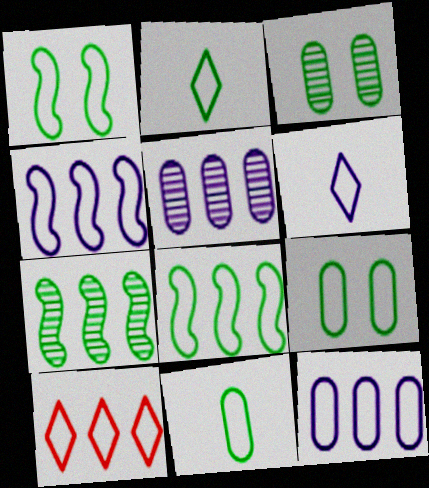[[2, 8, 9], 
[8, 10, 12]]